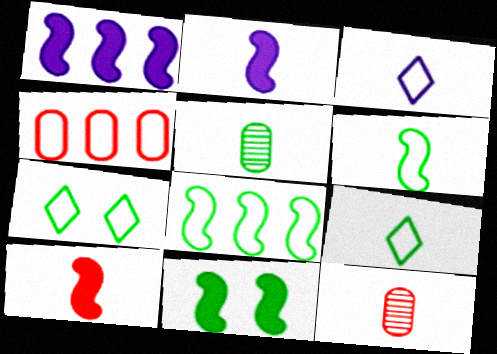[[1, 7, 12], 
[1, 10, 11], 
[2, 9, 12], 
[3, 5, 10]]